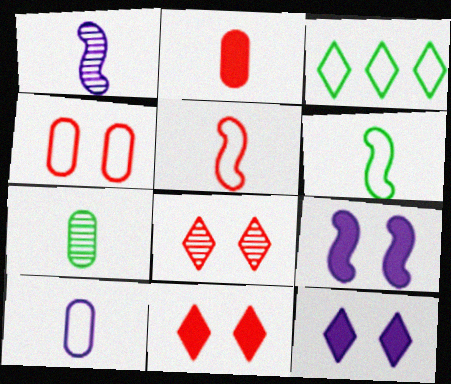[[2, 7, 10]]